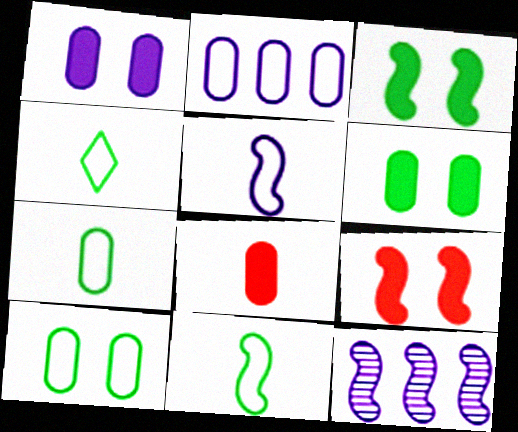[[4, 7, 11], 
[9, 11, 12]]